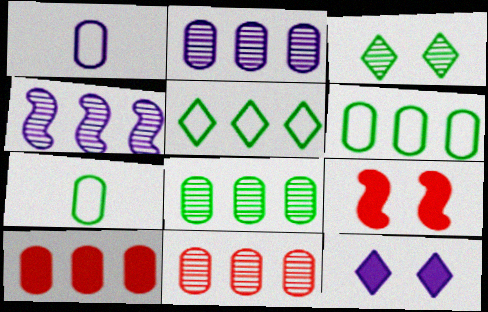[[1, 4, 12], 
[2, 6, 10], 
[2, 8, 11], 
[4, 5, 10]]